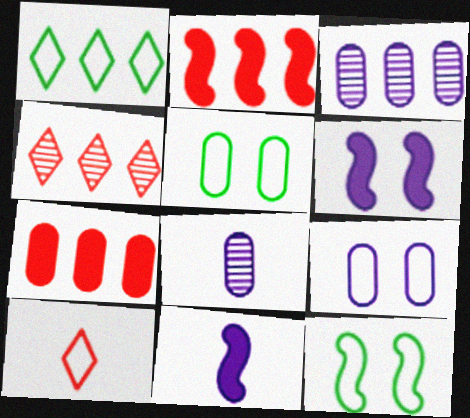[[1, 2, 3], 
[4, 5, 11], 
[5, 7, 8]]